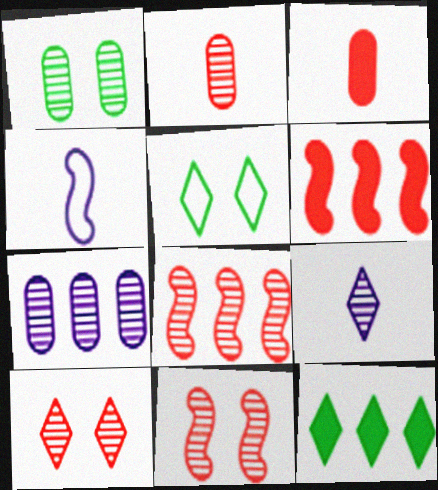[[1, 2, 7], 
[1, 8, 9], 
[2, 8, 10]]